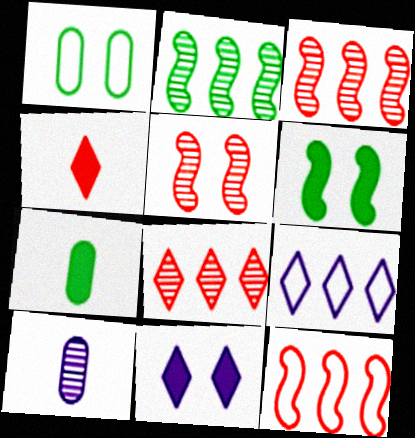[[1, 5, 11], 
[5, 7, 9]]